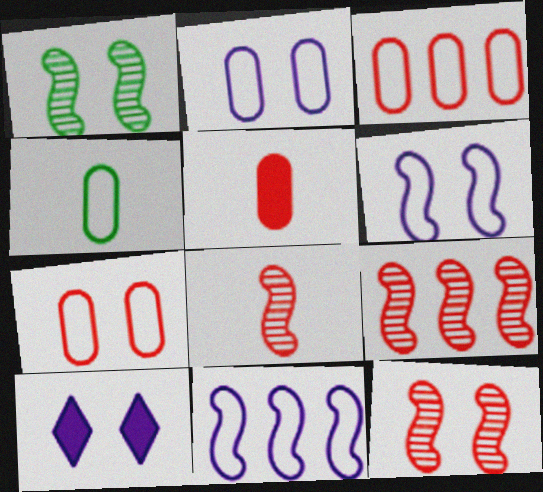[[1, 7, 10], 
[2, 3, 4], 
[4, 9, 10], 
[8, 9, 12]]